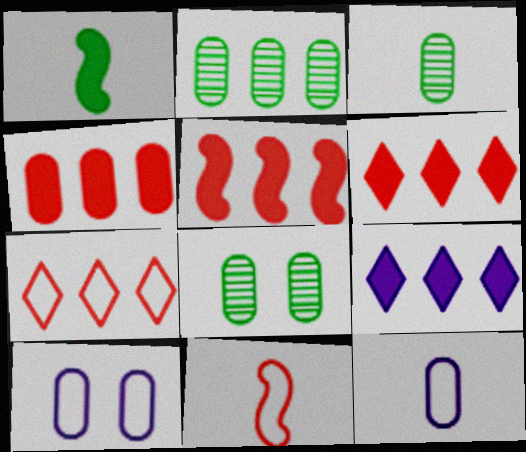[[2, 3, 8], 
[3, 4, 10], 
[4, 5, 6], 
[4, 8, 12], 
[8, 9, 11]]